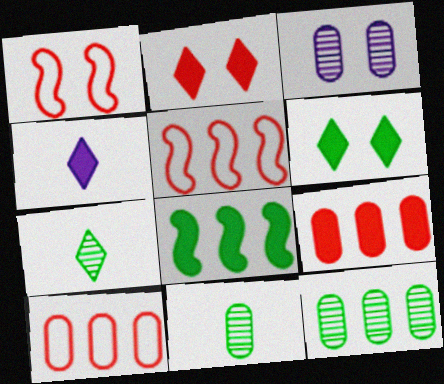[[1, 3, 6], 
[1, 4, 12]]